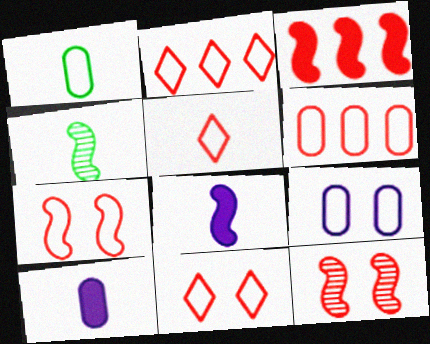[[1, 6, 9], 
[2, 5, 11], 
[4, 5, 10], 
[5, 6, 7]]